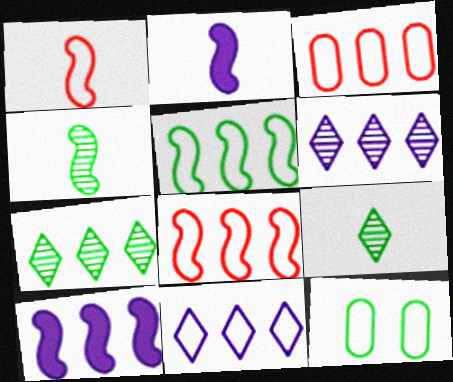[[1, 2, 4], 
[1, 11, 12], 
[3, 5, 11], 
[3, 7, 10]]